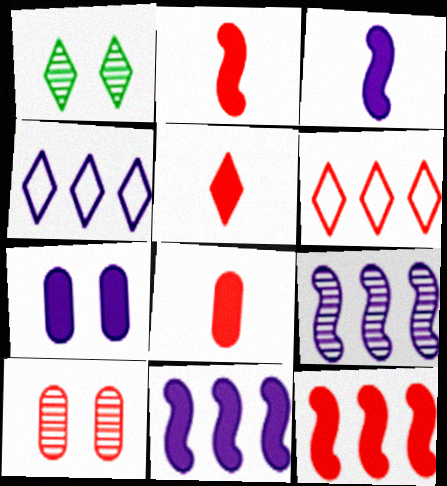[[1, 4, 5], 
[2, 5, 8], 
[2, 6, 10]]